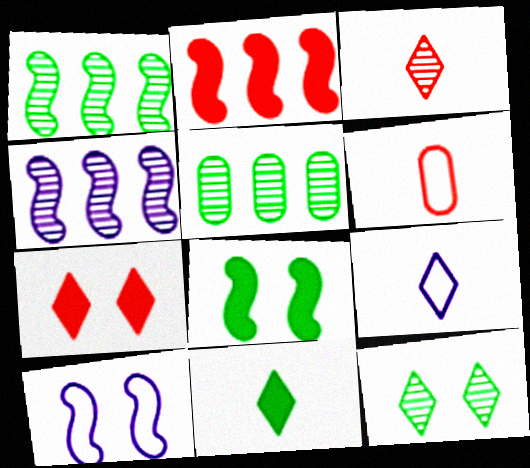[[3, 9, 11]]